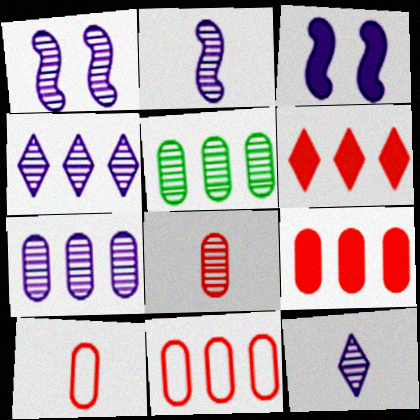[[1, 7, 12]]